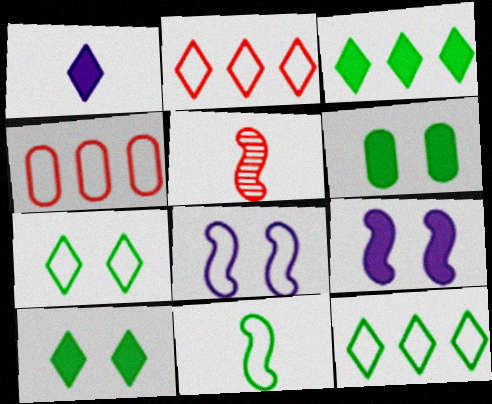[]